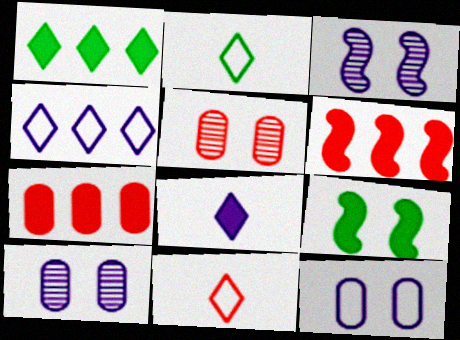[[2, 3, 7], 
[2, 6, 10], 
[5, 6, 11], 
[7, 8, 9]]